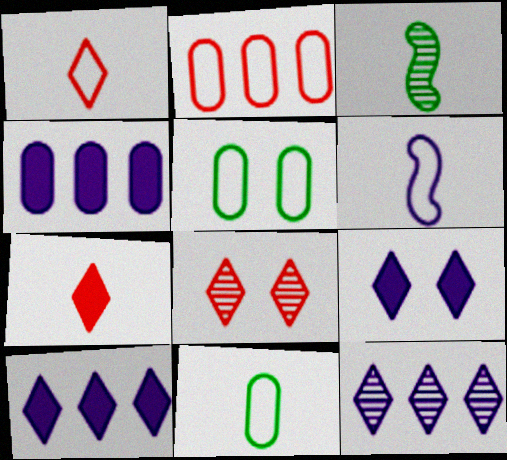[[1, 6, 11], 
[2, 3, 9]]